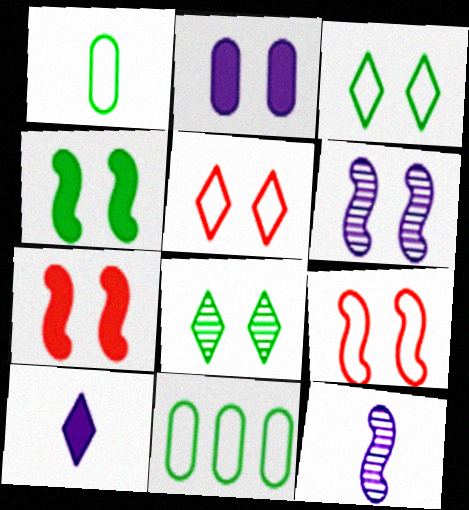[[2, 8, 9], 
[4, 6, 9]]